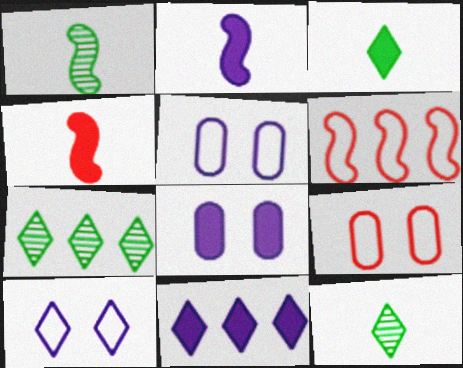[[1, 9, 11], 
[2, 7, 9], 
[2, 8, 11], 
[4, 5, 7], 
[6, 8, 12]]